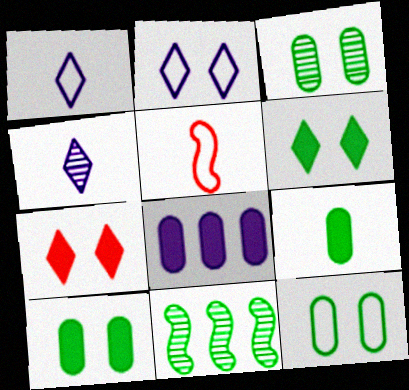[[3, 10, 12], 
[4, 5, 9]]